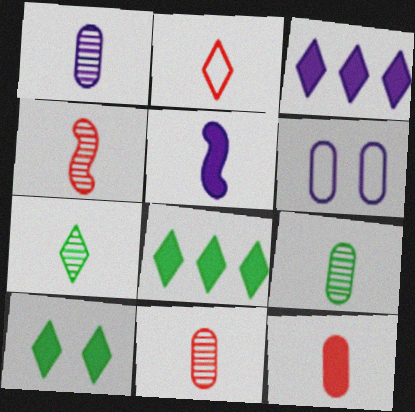[[1, 4, 7], 
[1, 9, 11], 
[2, 4, 12], 
[2, 5, 9], 
[4, 6, 8]]